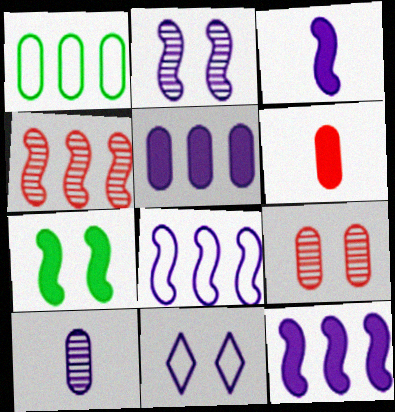[[2, 3, 8], 
[7, 9, 11], 
[10, 11, 12]]